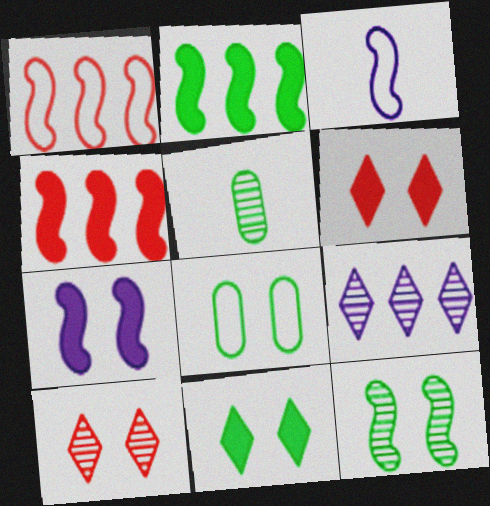[[3, 4, 12], 
[7, 8, 10], 
[8, 11, 12]]